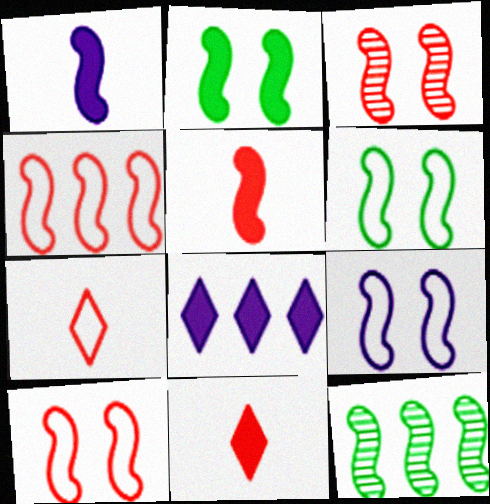[[1, 10, 12], 
[2, 3, 9], 
[3, 4, 5], 
[5, 9, 12], 
[6, 9, 10]]